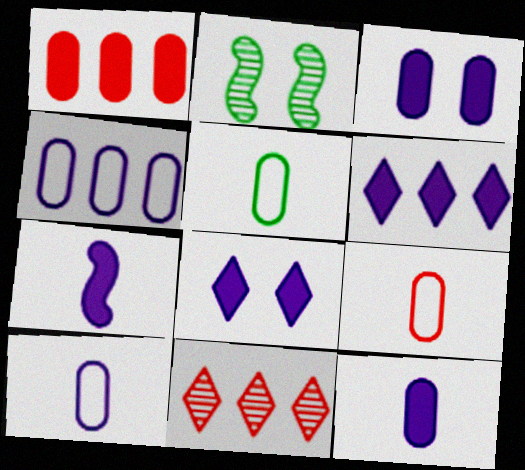[[2, 6, 9], 
[3, 6, 7], 
[5, 9, 10]]